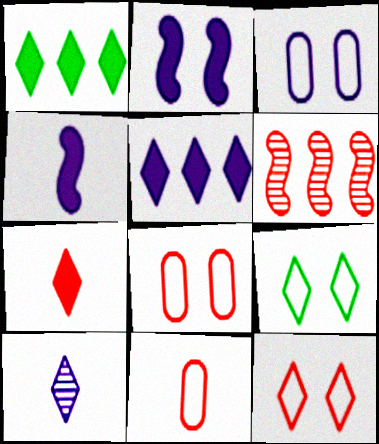[[1, 10, 12], 
[6, 7, 8]]